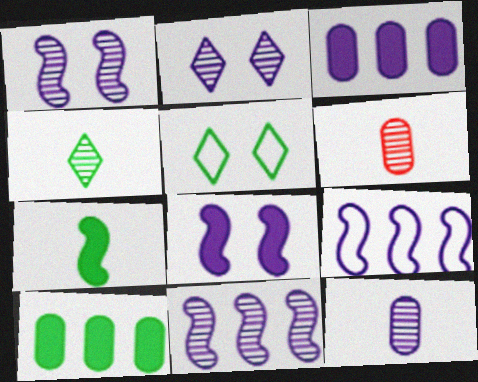[[2, 11, 12]]